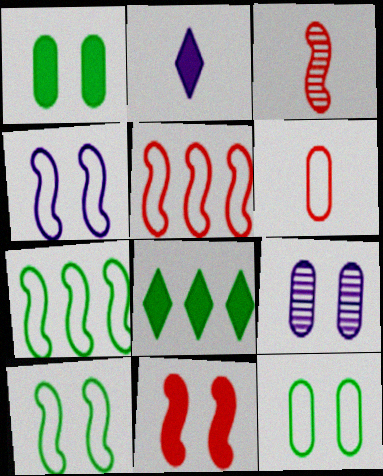[[3, 5, 11]]